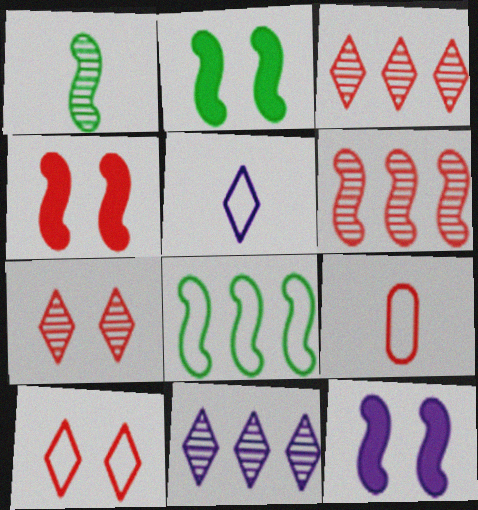[[1, 2, 8], 
[2, 4, 12], 
[2, 9, 11], 
[3, 4, 9]]